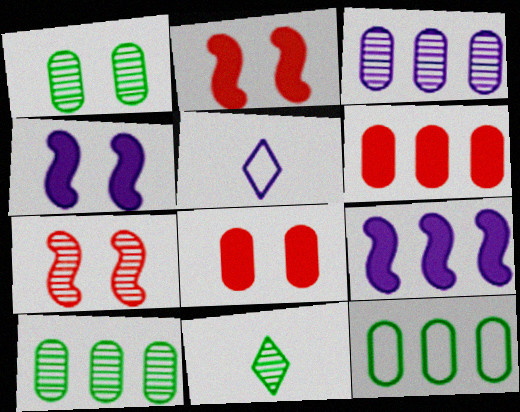[[2, 5, 10], 
[3, 4, 5], 
[3, 6, 12], 
[3, 7, 11]]